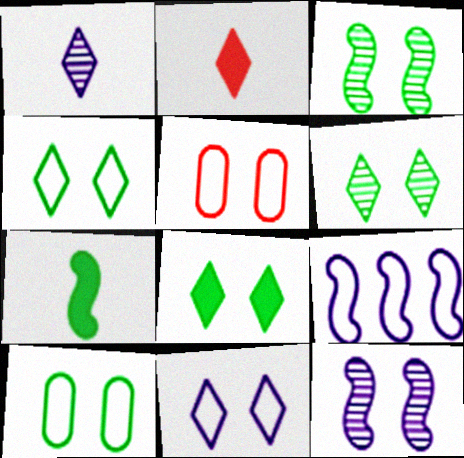[[3, 8, 10], 
[4, 6, 8], 
[5, 8, 12]]